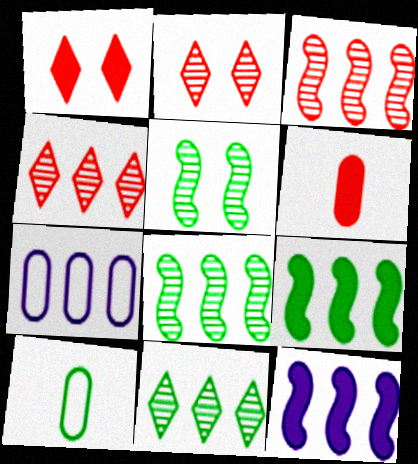[[2, 10, 12], 
[4, 7, 9]]